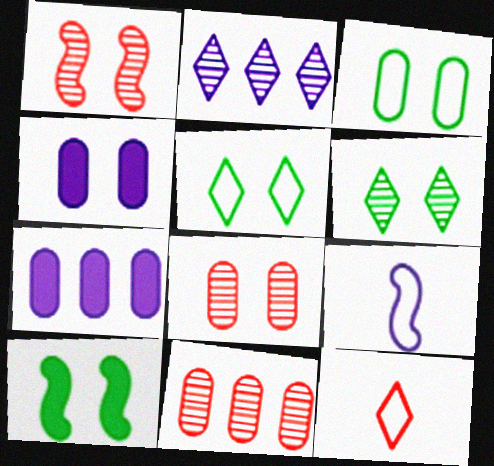[[1, 4, 5], 
[2, 4, 9], 
[3, 4, 8], 
[3, 6, 10]]